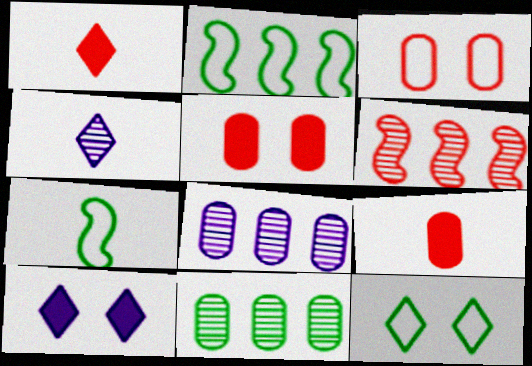[[1, 3, 6], 
[2, 4, 5], 
[4, 7, 9]]